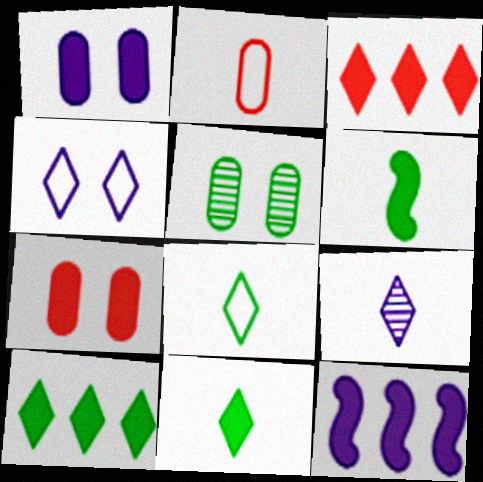[[1, 3, 6], 
[2, 6, 9], 
[7, 11, 12]]